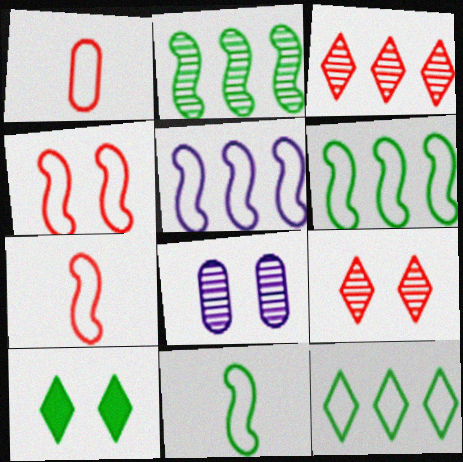[[4, 5, 11], 
[4, 8, 10]]